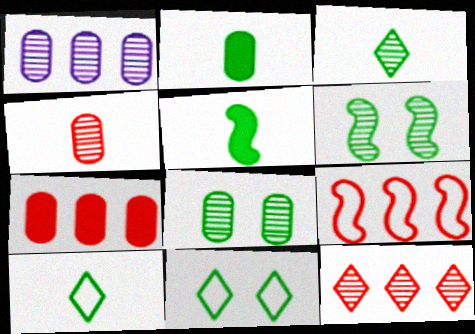[[1, 4, 8], 
[7, 9, 12]]